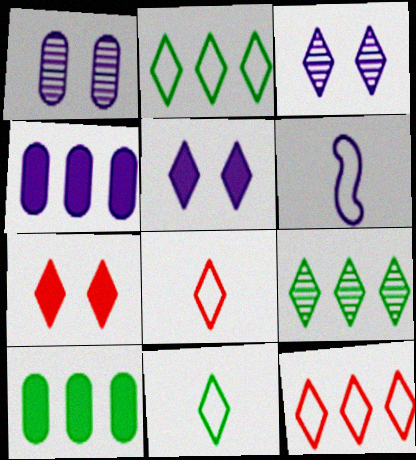[[3, 4, 6], 
[5, 8, 9]]